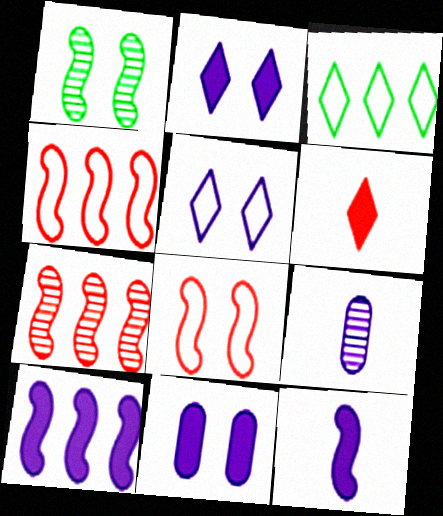[[1, 4, 12], 
[5, 9, 10]]